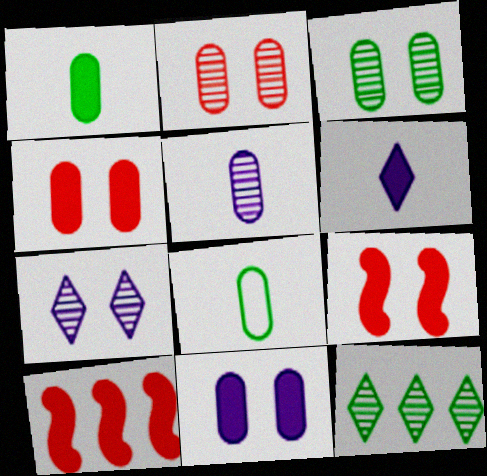[[7, 8, 10]]